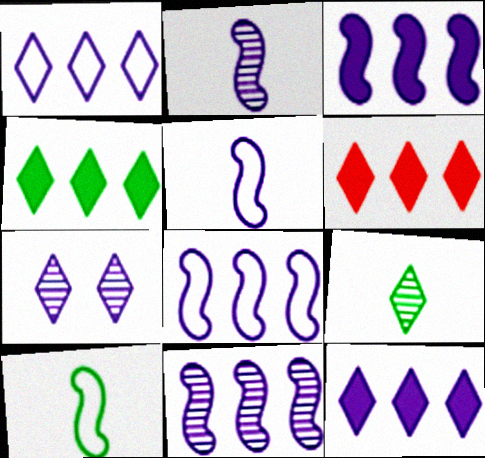[[3, 8, 11], 
[4, 6, 12]]